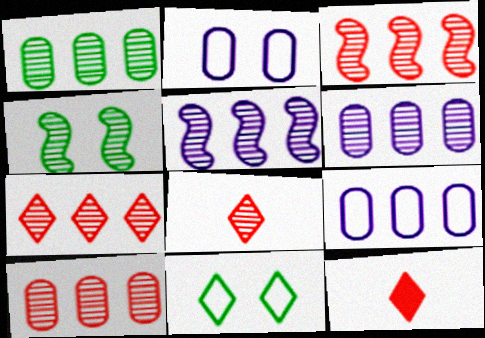[[1, 5, 7], 
[1, 6, 10], 
[3, 7, 10], 
[4, 6, 8], 
[4, 9, 12]]